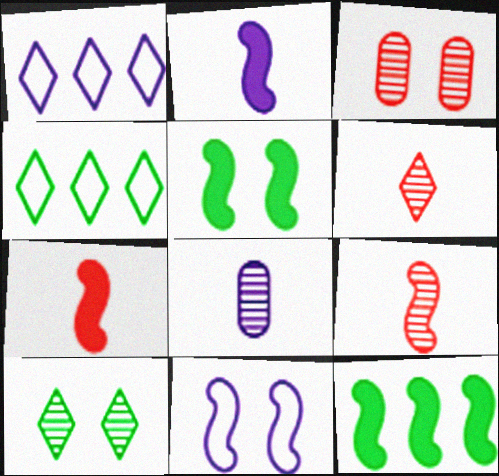[[2, 3, 4], 
[9, 11, 12]]